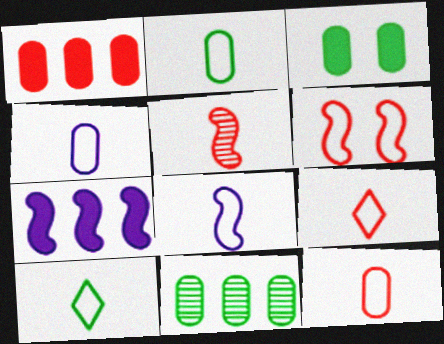[[2, 3, 11], 
[2, 4, 12], 
[2, 8, 9], 
[8, 10, 12]]